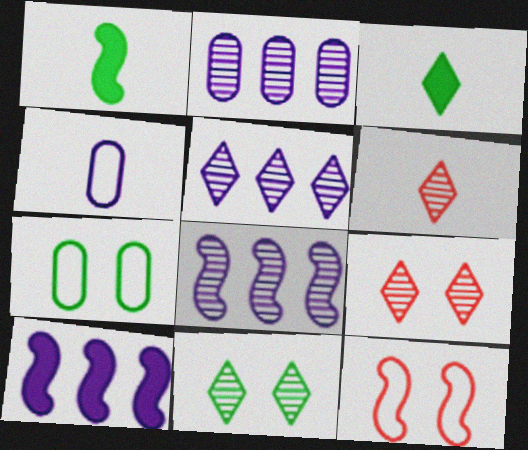[[1, 4, 6], 
[1, 8, 12], 
[2, 3, 12], 
[2, 5, 8], 
[5, 6, 11], 
[6, 7, 10]]